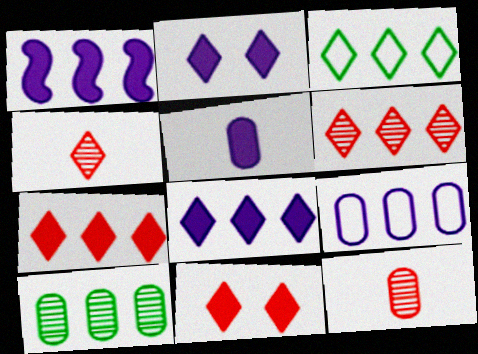[[1, 2, 5], 
[2, 3, 4], 
[3, 6, 8]]